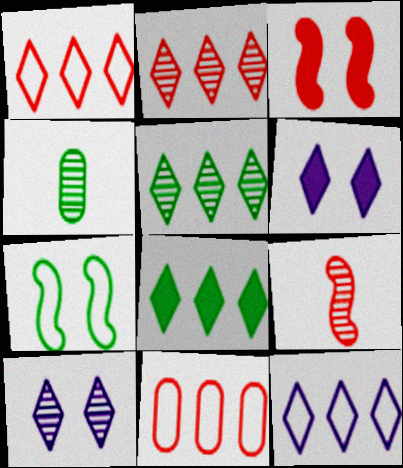[[2, 8, 12], 
[3, 4, 12], 
[4, 7, 8]]